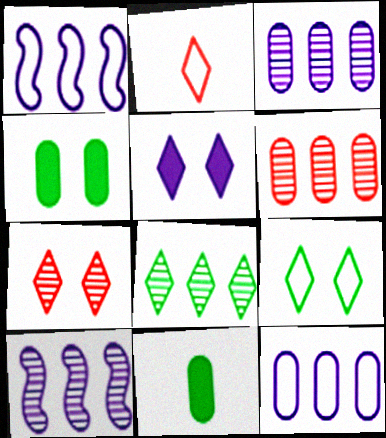[[1, 7, 11], 
[2, 4, 10], 
[2, 5, 8], 
[5, 7, 9], 
[6, 8, 10]]